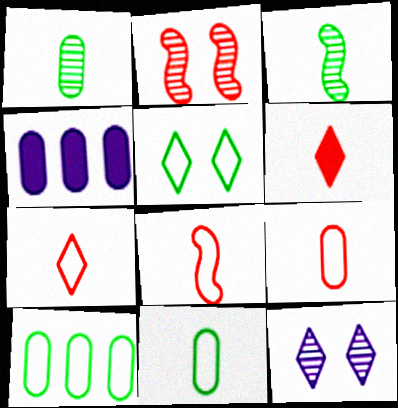[[7, 8, 9]]